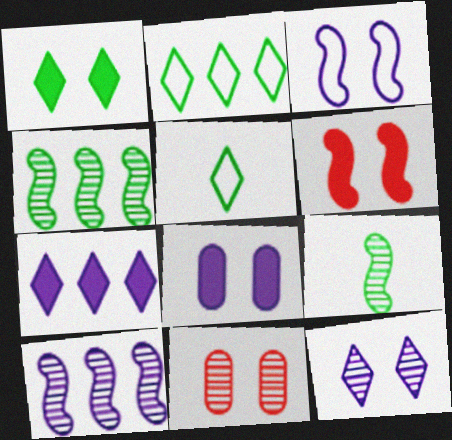[[1, 3, 11], 
[1, 6, 8], 
[3, 8, 12]]